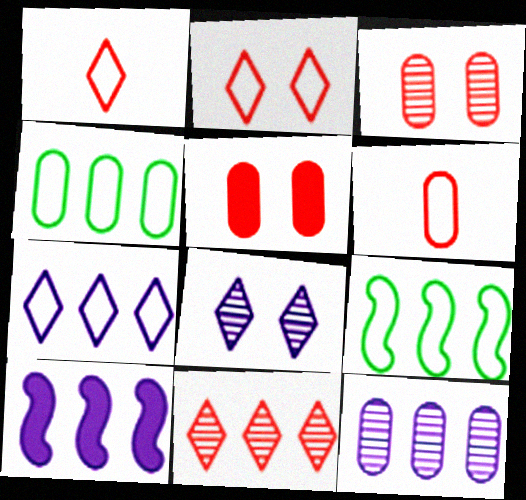[[4, 10, 11], 
[7, 10, 12]]